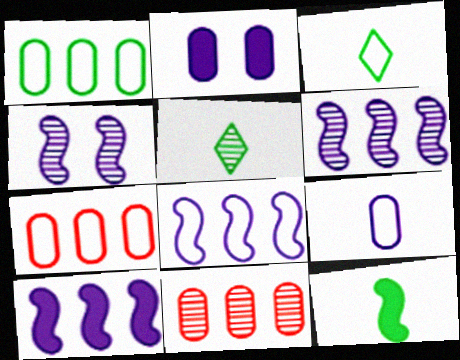[[4, 5, 11], 
[6, 8, 10]]